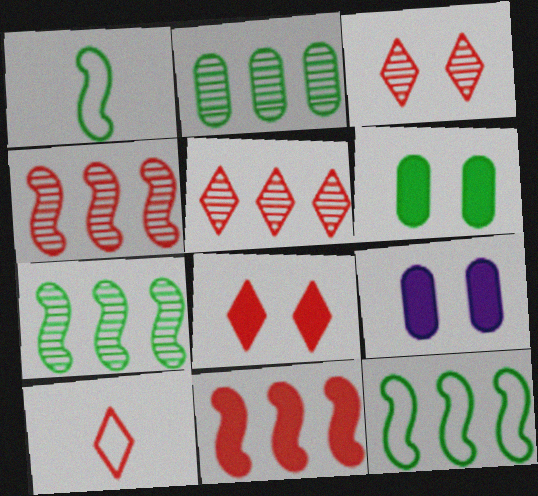[[1, 5, 9], 
[5, 8, 10], 
[7, 9, 10]]